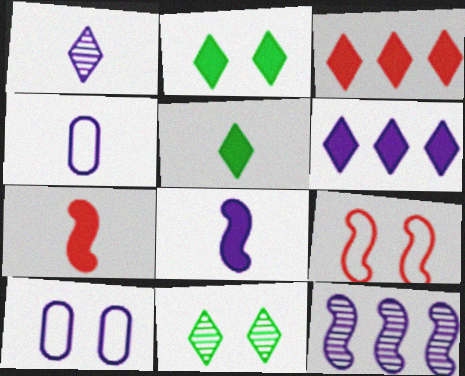[[1, 4, 8]]